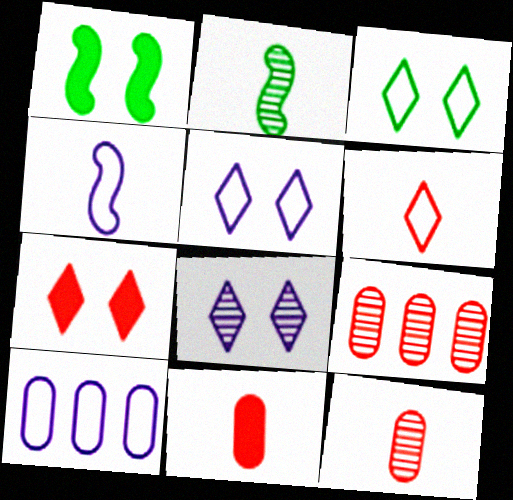[[2, 7, 10], 
[2, 8, 9], 
[3, 7, 8], 
[4, 5, 10]]